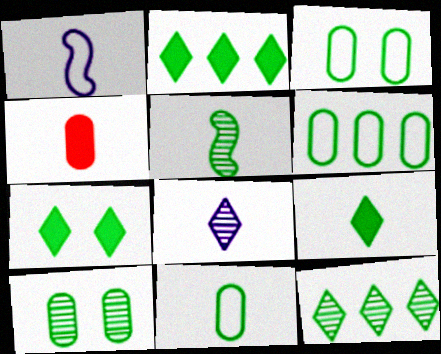[[2, 3, 5], 
[2, 7, 9], 
[3, 6, 11], 
[5, 6, 7], 
[5, 9, 11], 
[5, 10, 12]]